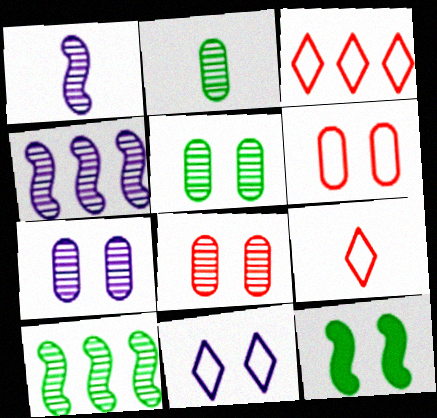[[5, 7, 8], 
[8, 11, 12]]